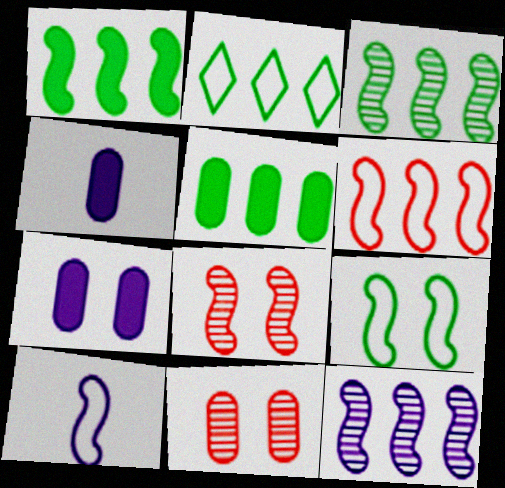[[1, 6, 12], 
[1, 8, 10], 
[2, 3, 5], 
[2, 4, 8], 
[6, 9, 10]]